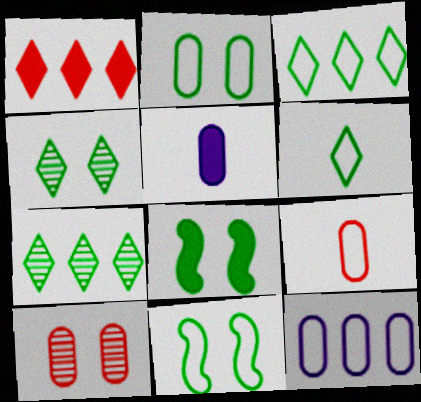[[1, 5, 8], 
[2, 4, 8], 
[2, 9, 12]]